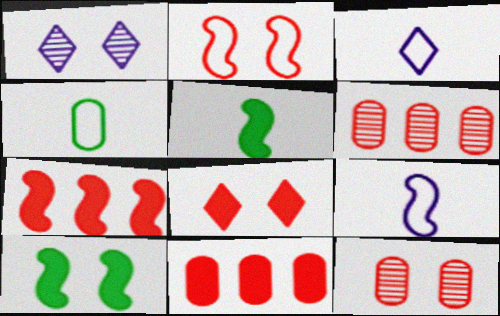[[1, 4, 7], 
[2, 8, 12], 
[3, 6, 10]]